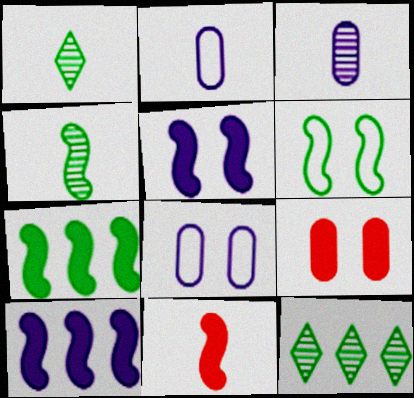[[1, 2, 11], 
[4, 6, 7], 
[5, 7, 11], 
[8, 11, 12]]